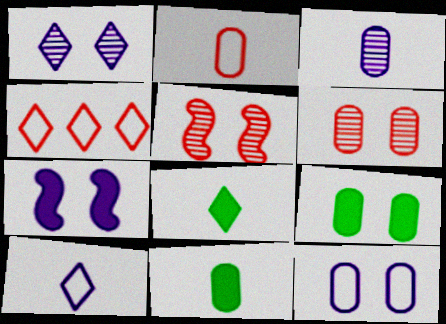[[1, 4, 8], 
[1, 7, 12], 
[2, 3, 11], 
[6, 9, 12]]